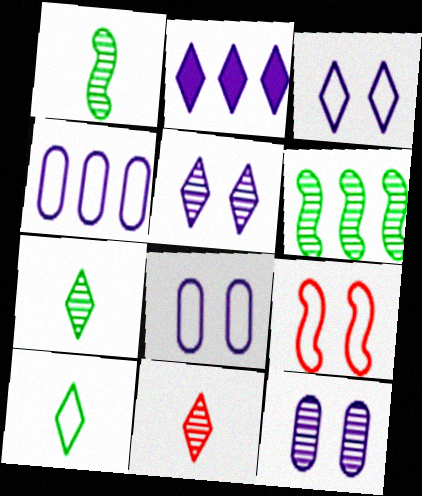[[4, 9, 10], 
[6, 11, 12]]